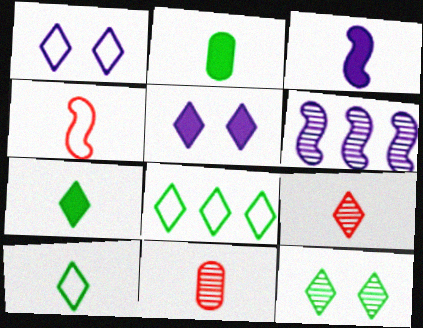[[3, 10, 11], 
[5, 8, 9], 
[6, 11, 12], 
[7, 8, 12]]